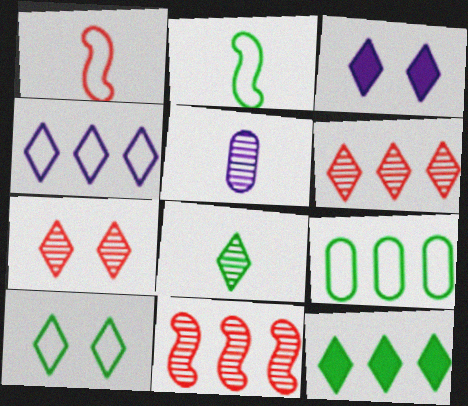[[2, 9, 10], 
[3, 7, 10], 
[4, 6, 12], 
[8, 10, 12]]